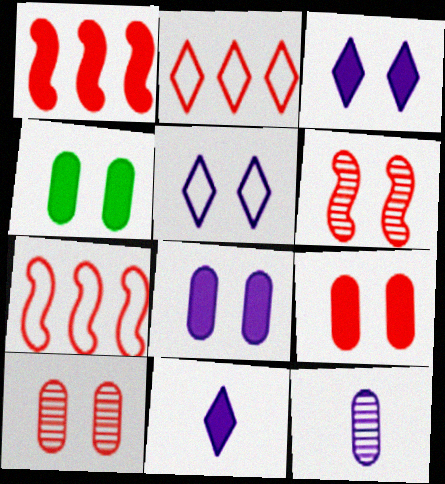[[1, 4, 11], 
[4, 5, 6], 
[4, 8, 9]]